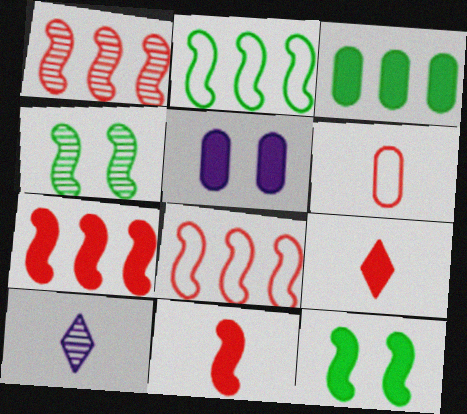[[1, 7, 8]]